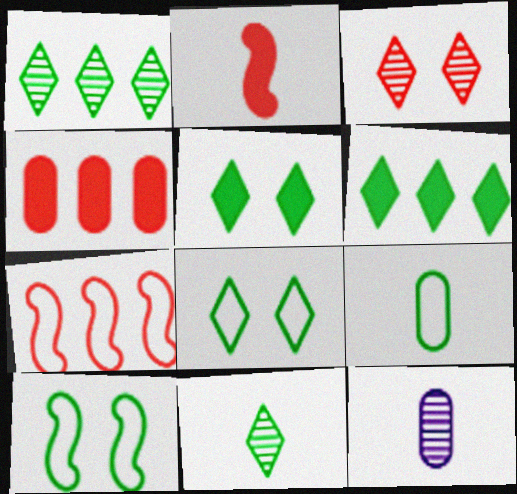[[5, 7, 12], 
[6, 8, 11]]